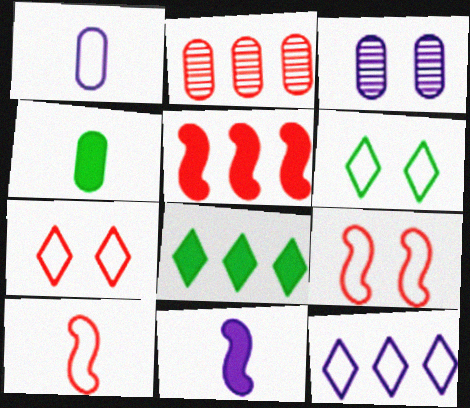[[2, 6, 11], 
[3, 8, 10], 
[3, 11, 12]]